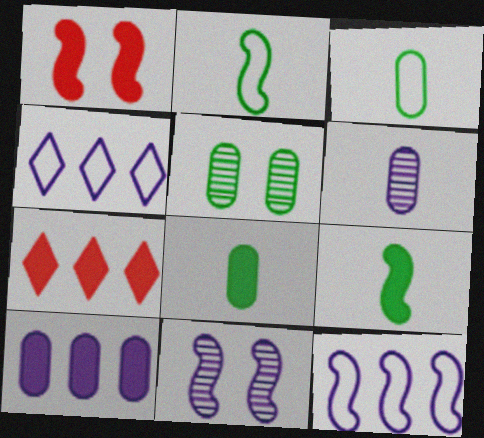[[3, 7, 11]]